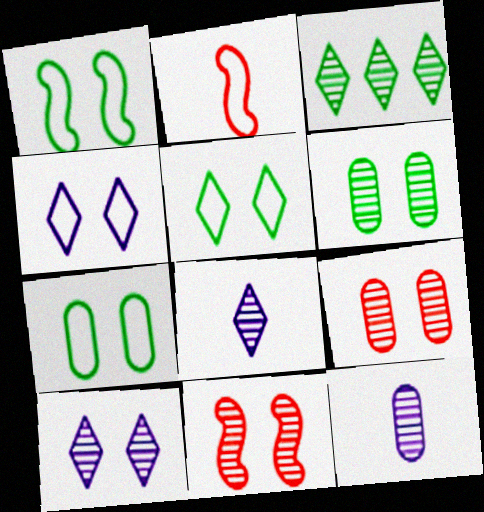[[1, 5, 7], 
[3, 11, 12], 
[6, 10, 11]]